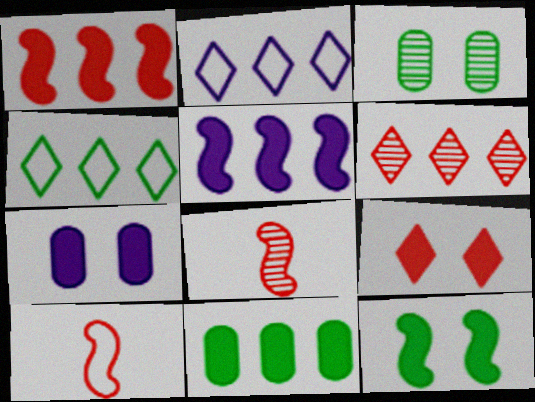[[4, 7, 8], 
[7, 9, 12]]